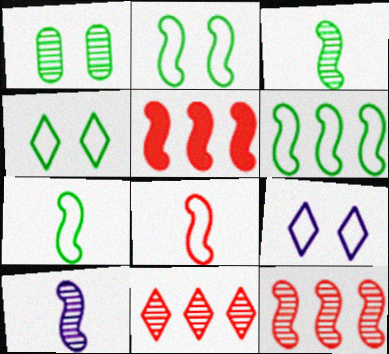[[1, 10, 11], 
[2, 5, 10], 
[2, 6, 7]]